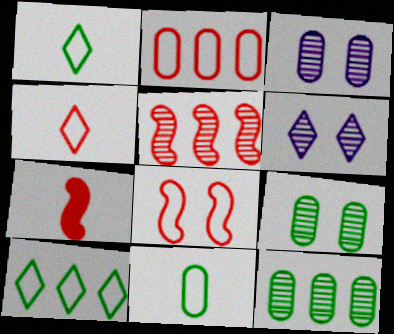[[2, 4, 8], 
[3, 7, 10], 
[5, 7, 8]]